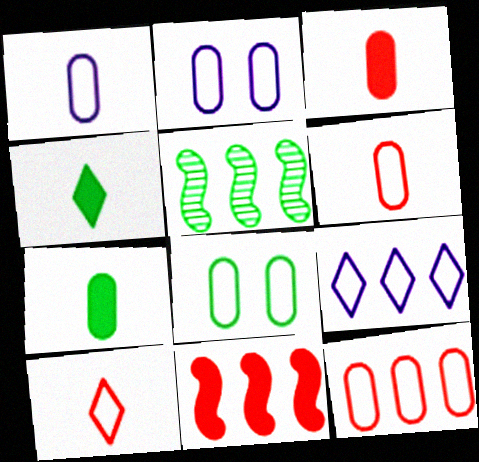[[1, 8, 12], 
[4, 5, 8]]